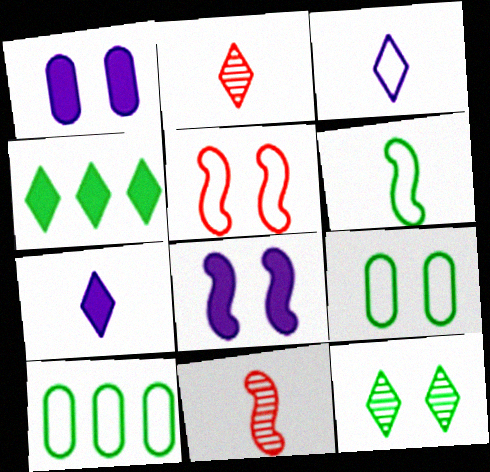[[1, 5, 12], 
[2, 8, 10], 
[3, 5, 10]]